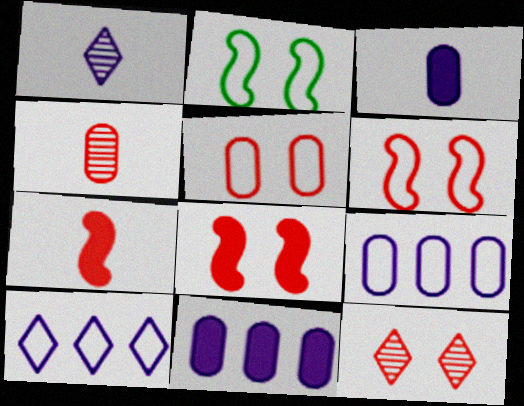[[5, 8, 12]]